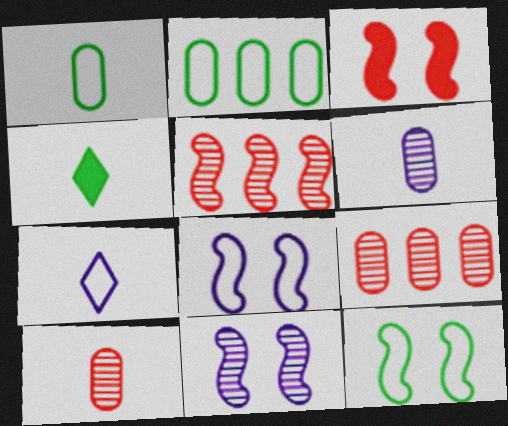[[3, 11, 12], 
[4, 8, 9]]